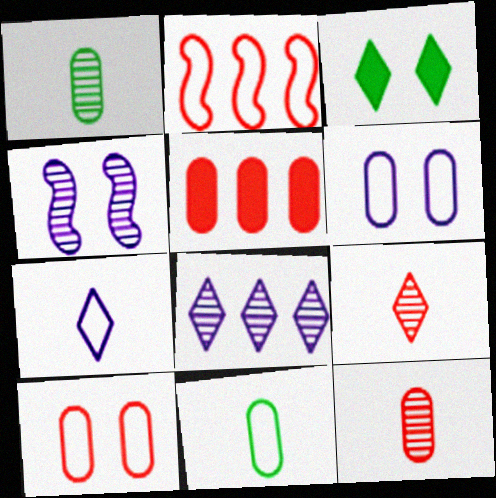[[1, 5, 6], 
[3, 4, 10], 
[5, 10, 12]]